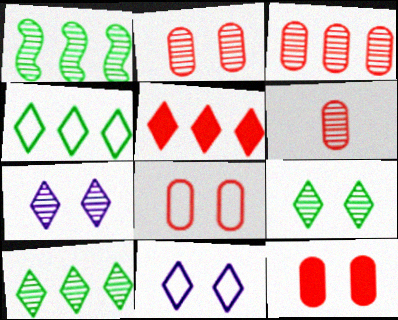[[1, 6, 7], 
[2, 3, 6], 
[2, 8, 12]]